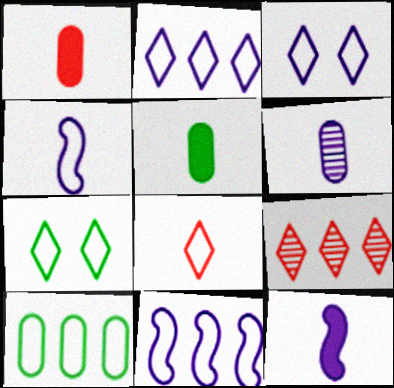[[2, 7, 8]]